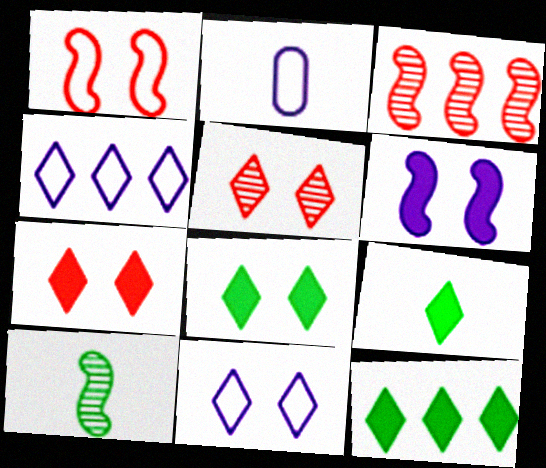[[2, 3, 8], 
[4, 5, 9], 
[5, 8, 11], 
[8, 9, 12]]